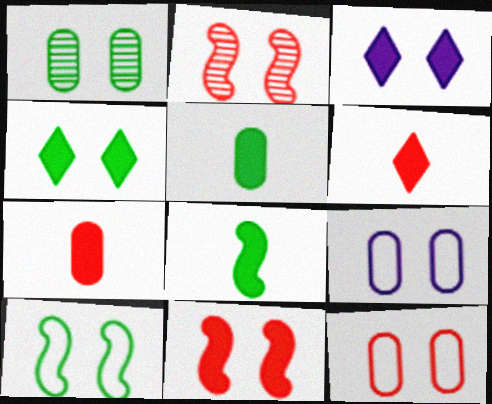[[1, 4, 10], 
[2, 4, 9]]